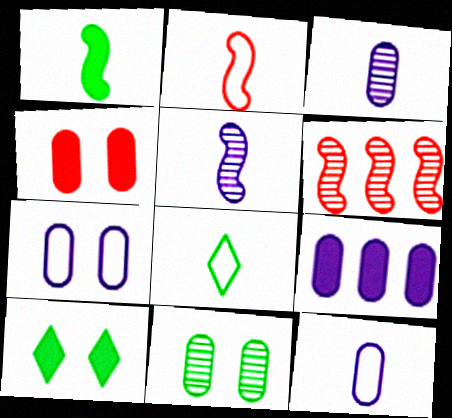[[1, 2, 5], 
[2, 8, 12], 
[3, 7, 9], 
[4, 7, 11], 
[6, 10, 12]]